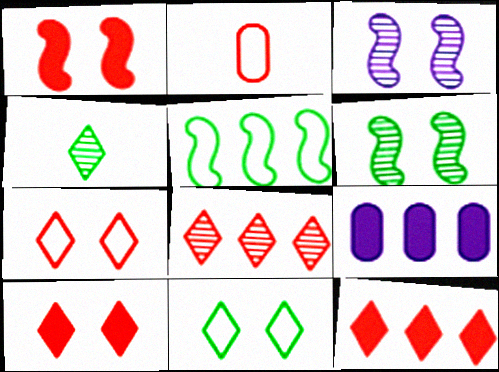[[1, 2, 8], 
[5, 8, 9]]